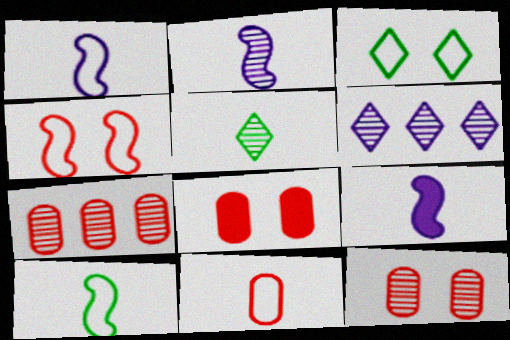[[1, 2, 9], 
[3, 7, 9], 
[5, 9, 11], 
[6, 8, 10], 
[7, 8, 11]]